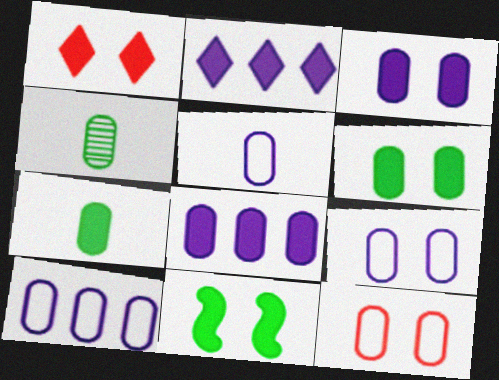[[1, 3, 11], 
[4, 8, 12], 
[5, 9, 10]]